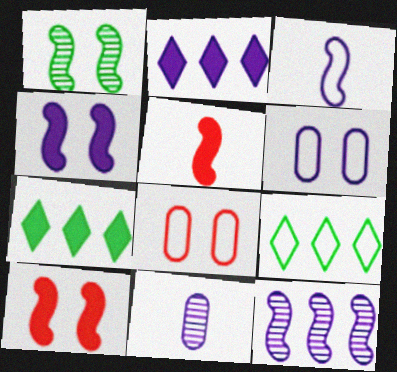[[3, 4, 12], 
[3, 8, 9], 
[9, 10, 11]]